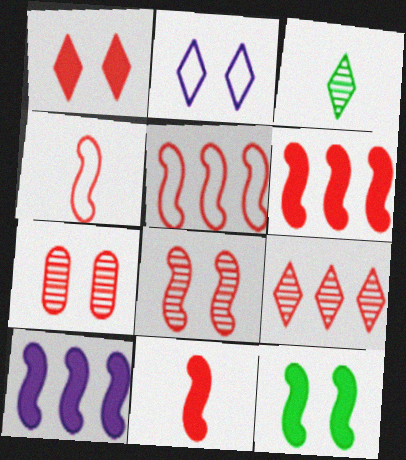[[2, 7, 12], 
[4, 6, 8], 
[5, 8, 11], 
[10, 11, 12]]